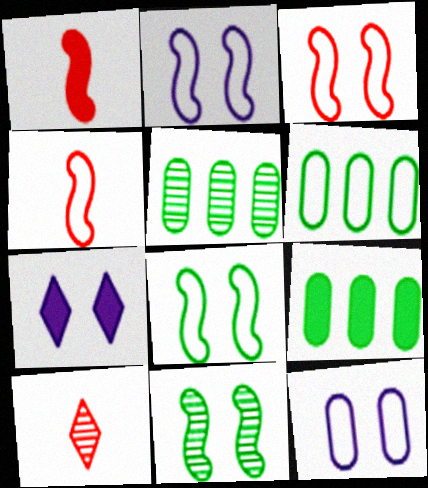[[1, 7, 9], 
[2, 3, 8], 
[2, 9, 10], 
[4, 5, 7], 
[5, 6, 9]]